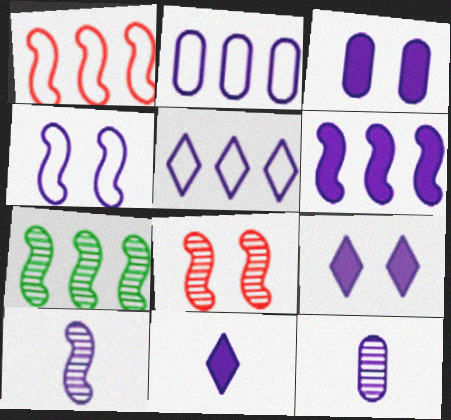[[1, 6, 7], 
[2, 3, 12], 
[2, 9, 10], 
[3, 5, 10], 
[3, 6, 11], 
[4, 6, 10], 
[7, 8, 10]]